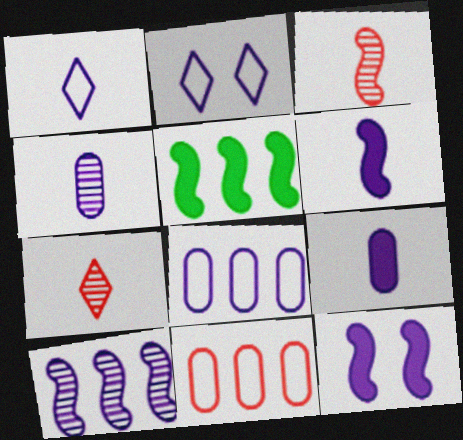[[1, 4, 6], 
[2, 9, 10]]